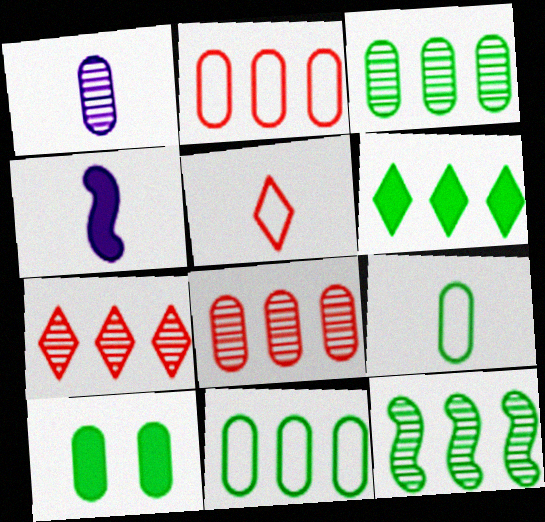[[1, 2, 10], 
[3, 9, 10], 
[6, 11, 12]]